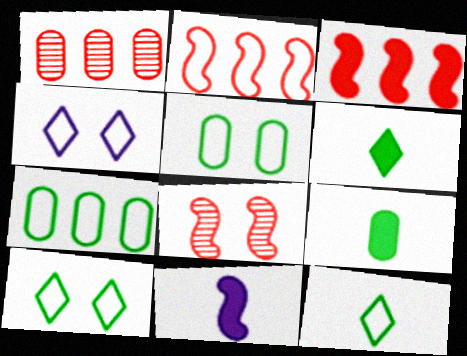[[1, 10, 11]]